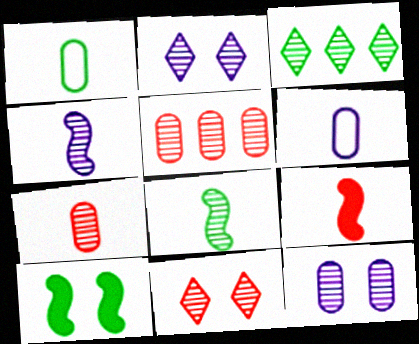[[1, 3, 10], 
[2, 5, 8]]